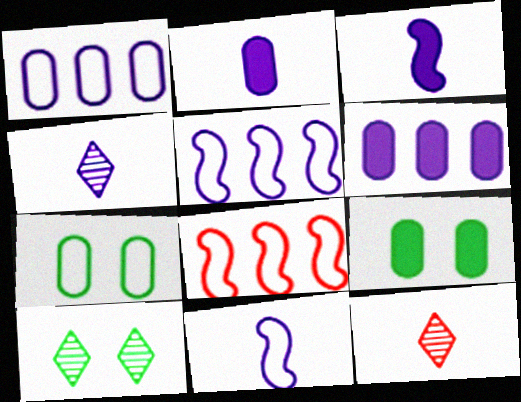[[2, 4, 11], 
[2, 8, 10], 
[4, 8, 9], 
[5, 9, 12]]